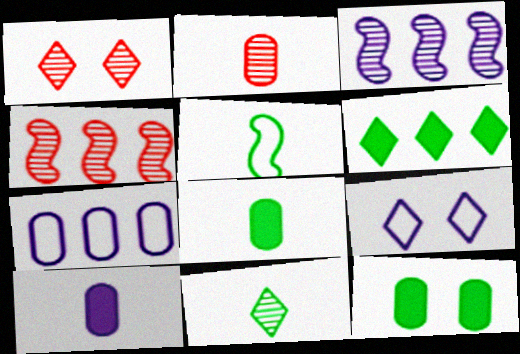[[1, 2, 4], 
[2, 7, 12], 
[3, 9, 10], 
[4, 6, 7], 
[4, 8, 9], 
[5, 8, 11]]